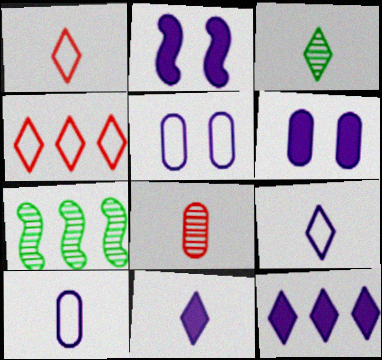[[1, 3, 11], 
[1, 6, 7]]